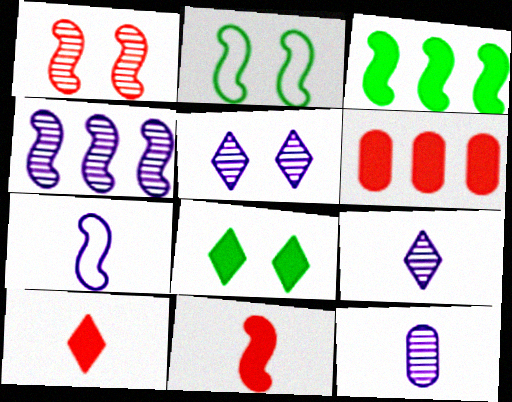[[1, 3, 7], 
[2, 4, 11], 
[2, 6, 9], 
[4, 5, 12]]